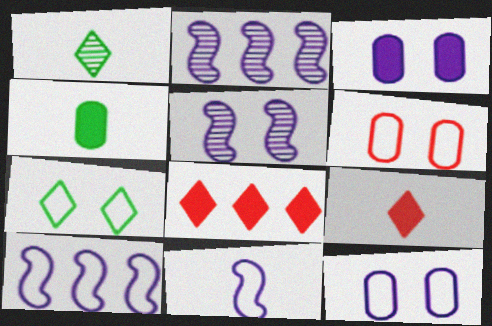[]